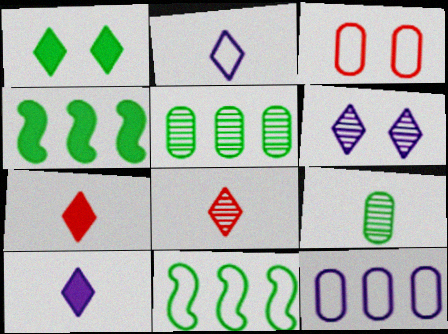[[1, 9, 11], 
[2, 3, 11]]